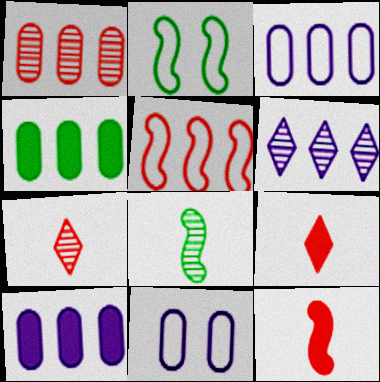[[1, 3, 4], 
[2, 7, 10], 
[4, 5, 6]]